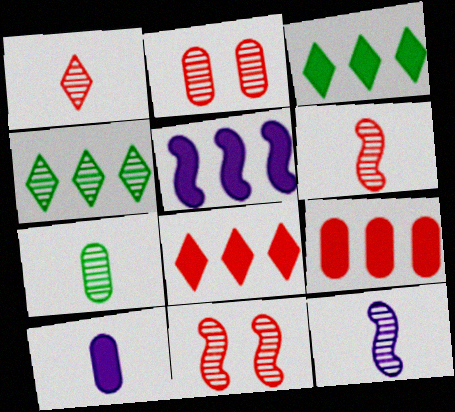[[1, 7, 12], 
[2, 4, 12], 
[3, 5, 9]]